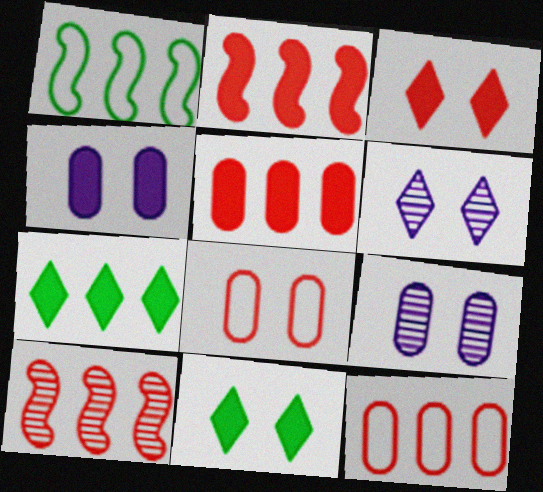[]